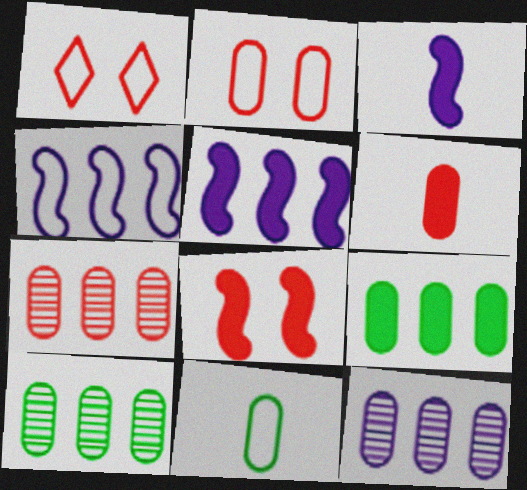[[1, 3, 10], 
[1, 4, 11], 
[2, 6, 7], 
[7, 10, 12]]